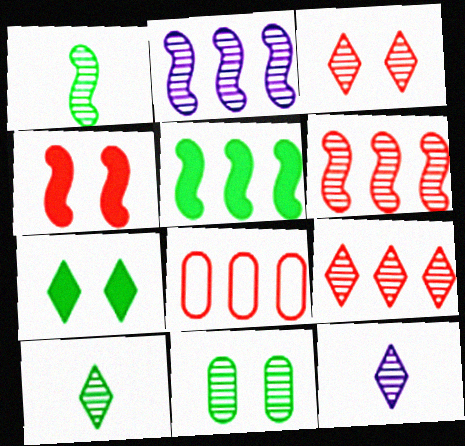[[6, 11, 12]]